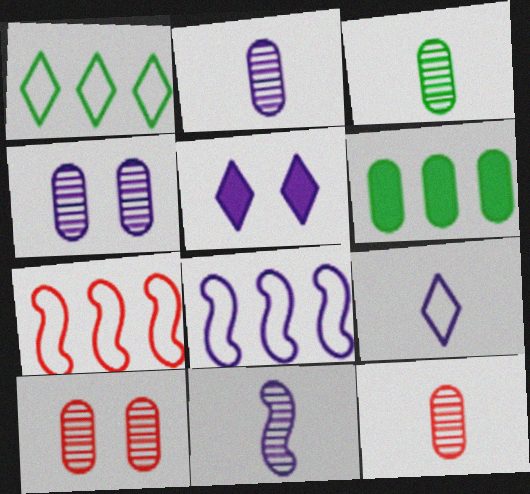[[2, 3, 12], 
[2, 5, 8], 
[3, 5, 7]]